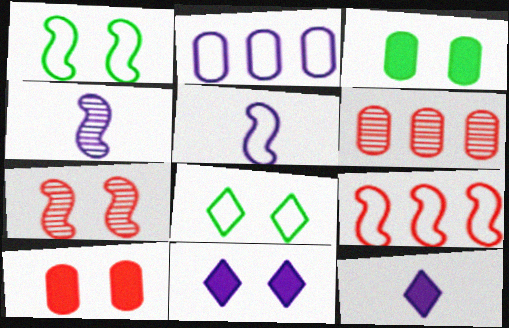[[1, 5, 9], 
[1, 6, 12], 
[2, 4, 11]]